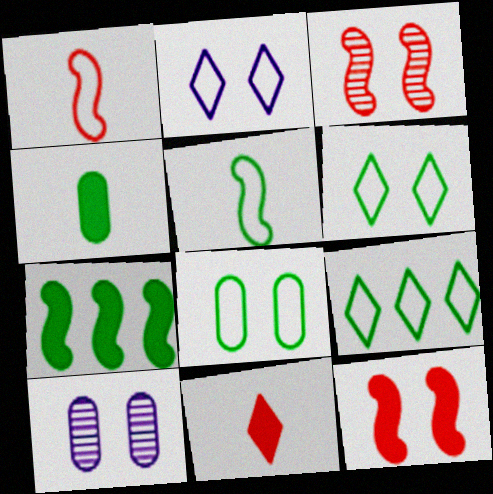[[5, 8, 9], 
[6, 10, 12]]